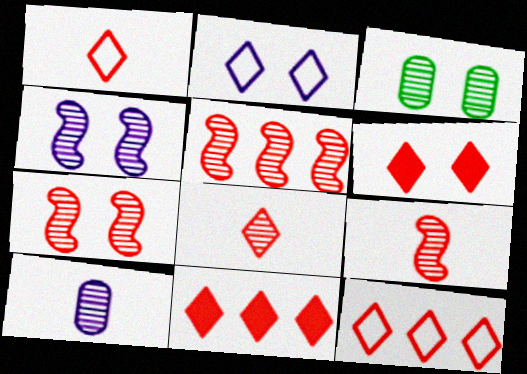[[5, 7, 9], 
[6, 8, 12]]